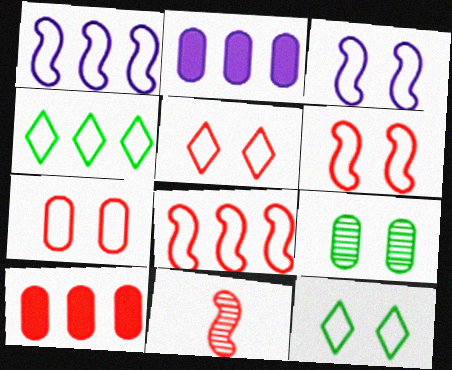[[2, 11, 12], 
[3, 7, 12], 
[5, 6, 7], 
[5, 10, 11]]